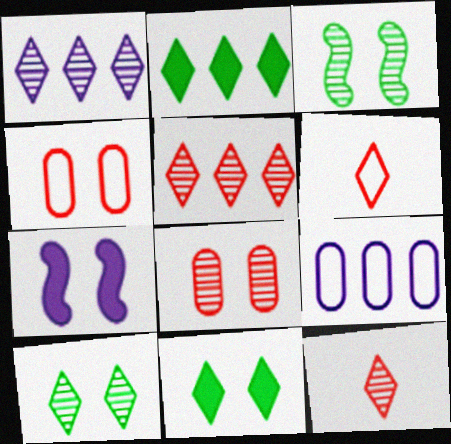[[1, 6, 11], 
[1, 10, 12], 
[4, 7, 10]]